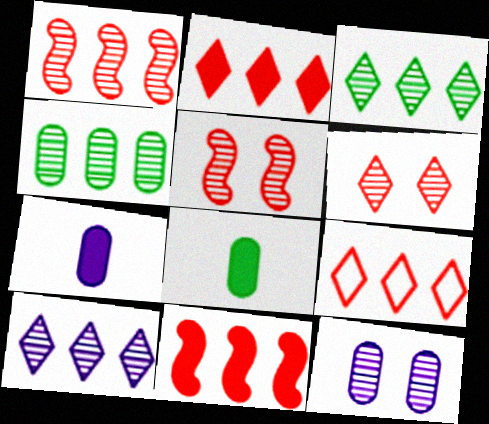[[1, 4, 10]]